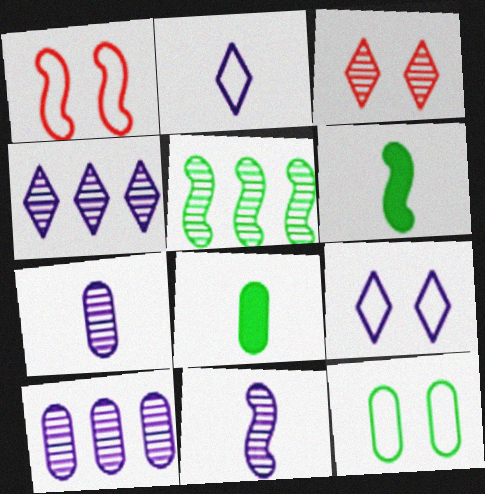[[1, 4, 8], 
[1, 9, 12], 
[3, 5, 7]]